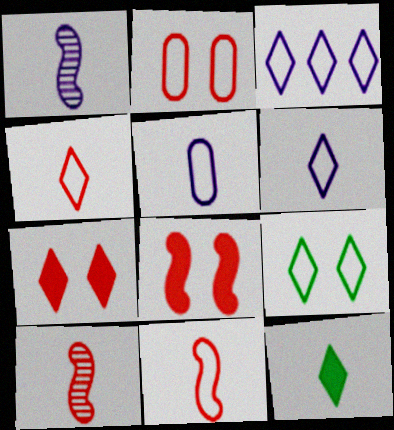[[3, 4, 9], 
[5, 10, 12]]